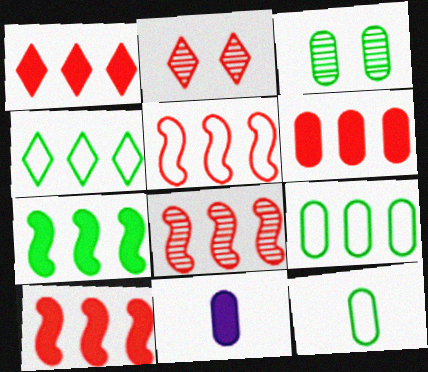[[1, 6, 10], 
[5, 8, 10]]